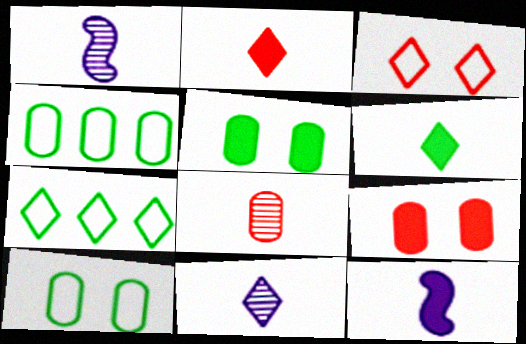[[1, 7, 9]]